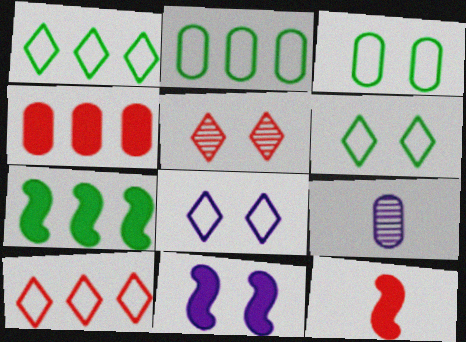[[3, 4, 9], 
[3, 5, 11], 
[7, 11, 12]]